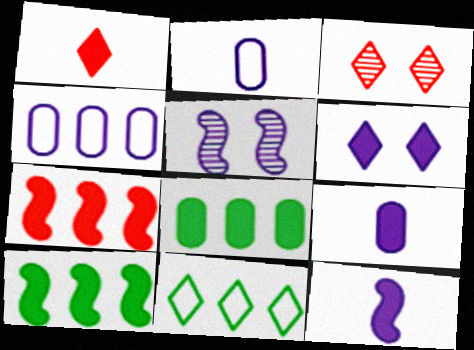[[2, 3, 10]]